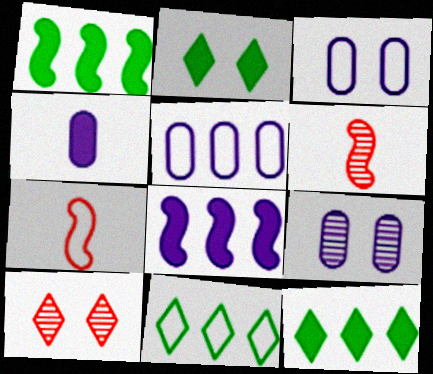[[2, 5, 6], 
[3, 6, 12], 
[3, 7, 11], 
[4, 5, 9], 
[7, 9, 12]]